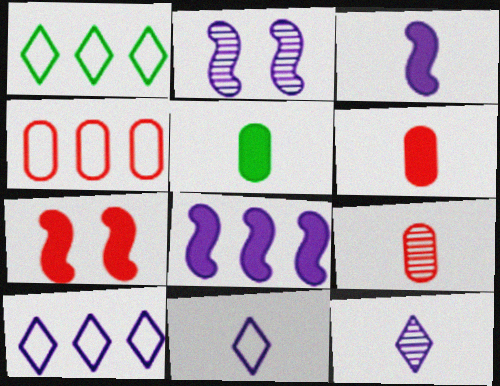[[1, 2, 6]]